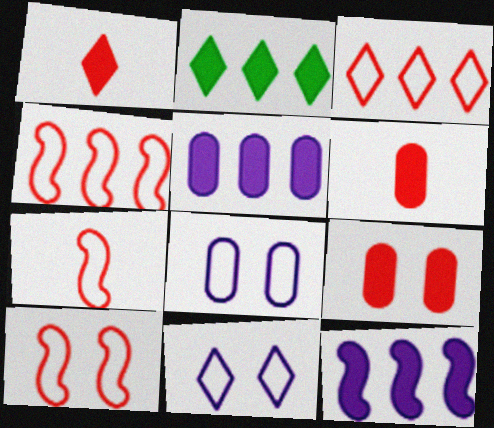[[4, 7, 10]]